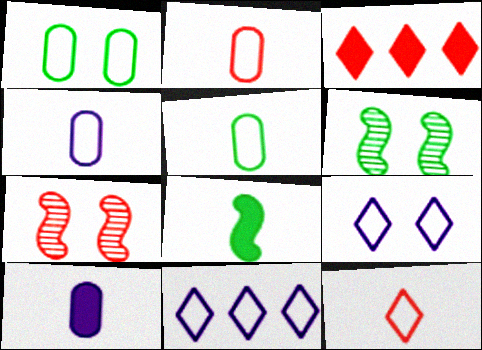[[2, 3, 7], 
[2, 4, 5], 
[3, 4, 6]]